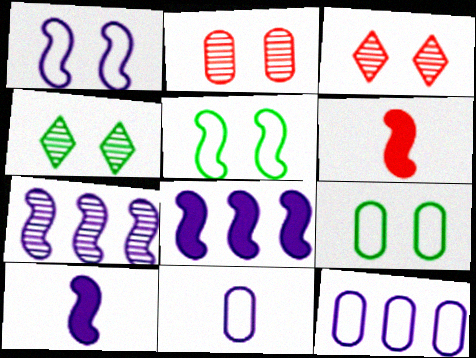[[1, 7, 10], 
[4, 6, 12], 
[5, 6, 7]]